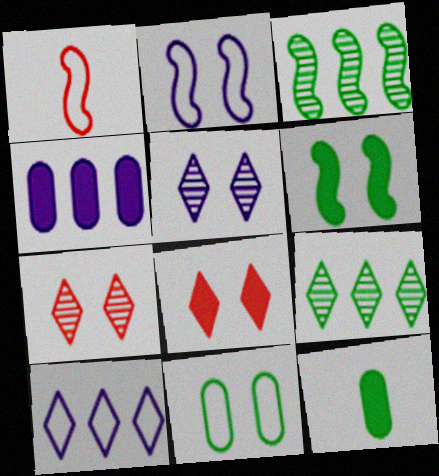[[1, 10, 11]]